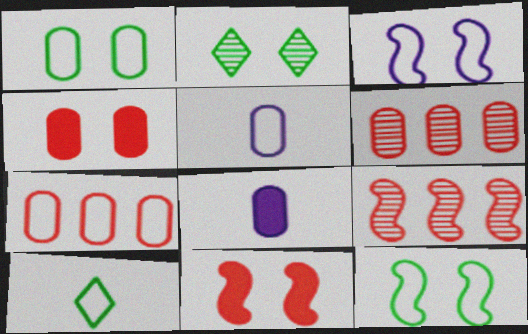[[1, 5, 7], 
[1, 6, 8], 
[2, 3, 4], 
[3, 7, 10]]